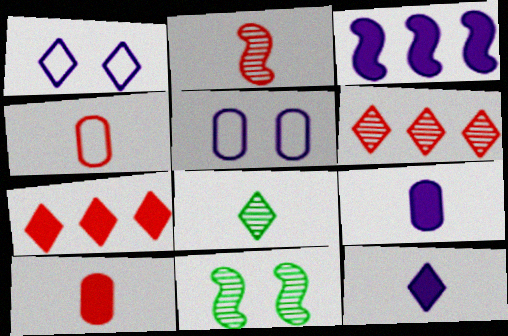[[1, 7, 8]]